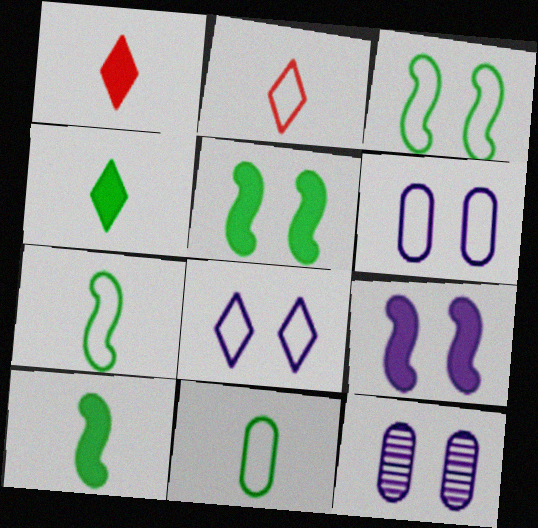[[8, 9, 12]]